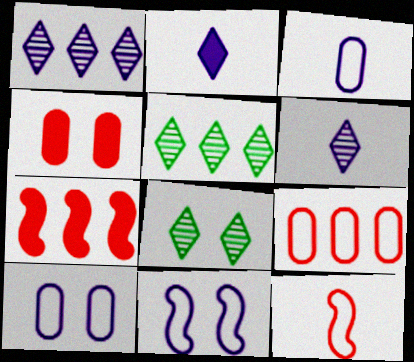[[3, 7, 8], 
[4, 8, 11]]